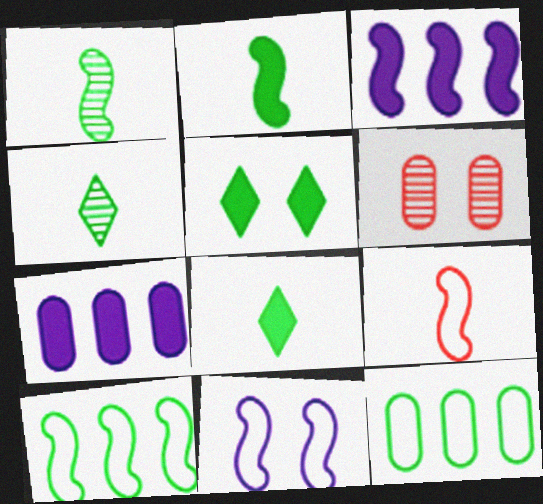[[1, 5, 12], 
[5, 6, 11], 
[9, 10, 11]]